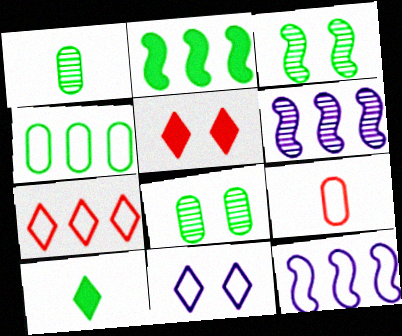[[1, 5, 12], 
[3, 4, 10], 
[4, 7, 12]]